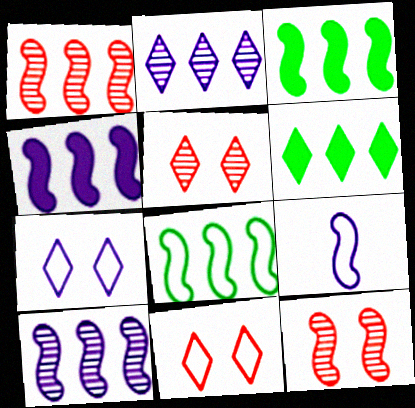[[1, 4, 8], 
[3, 9, 12]]